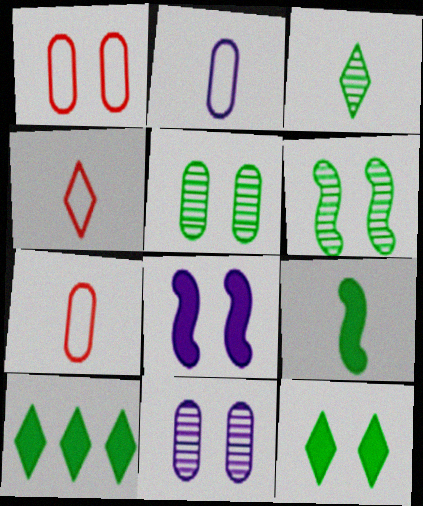[]